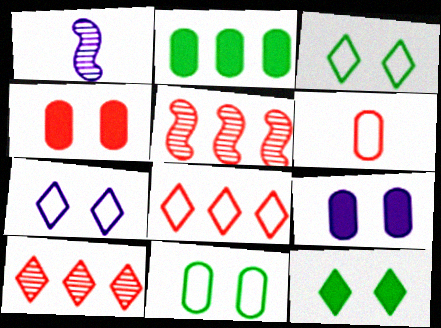[]